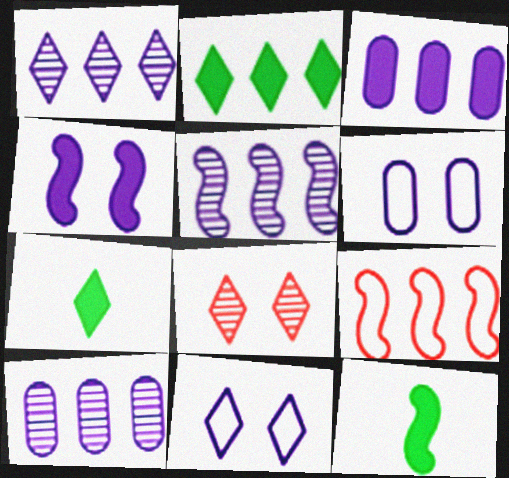[[1, 5, 10], 
[2, 9, 10]]